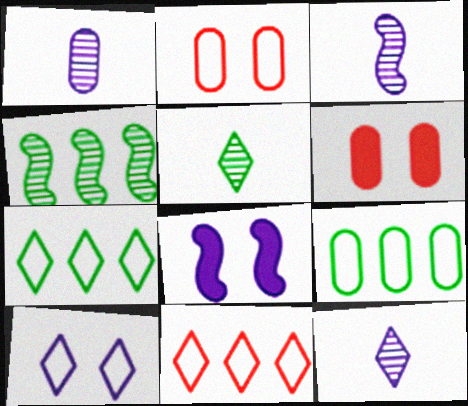[[1, 3, 12], 
[1, 6, 9], 
[3, 6, 7]]